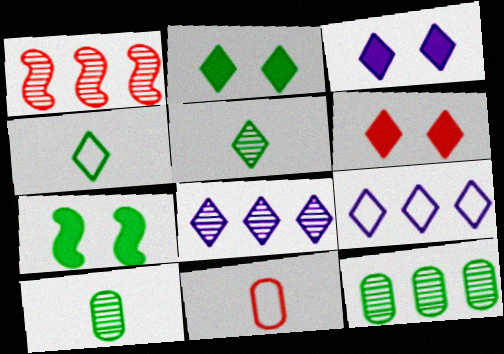[[1, 6, 11], 
[1, 8, 12], 
[2, 3, 6], 
[4, 6, 8], 
[4, 7, 12], 
[5, 6, 9], 
[7, 8, 11]]